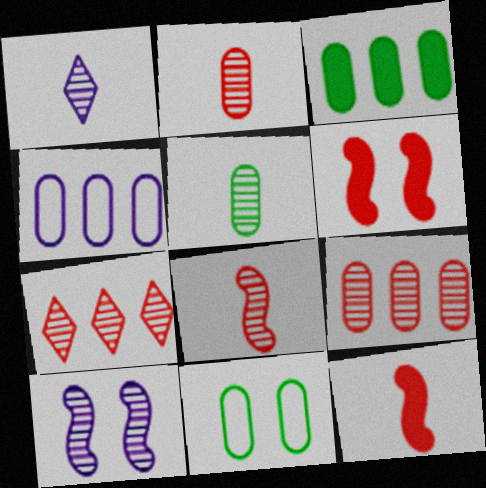[[1, 5, 8], 
[3, 4, 9], 
[3, 5, 11], 
[5, 7, 10]]